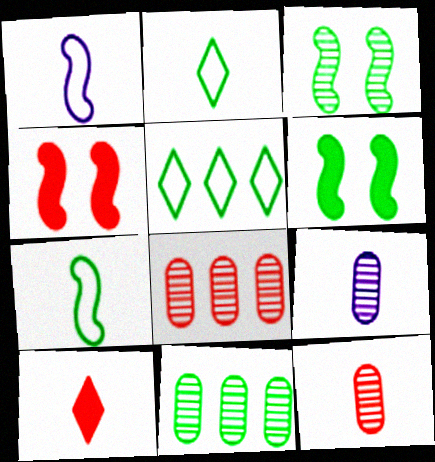[[2, 6, 11], 
[4, 5, 9], 
[7, 9, 10]]